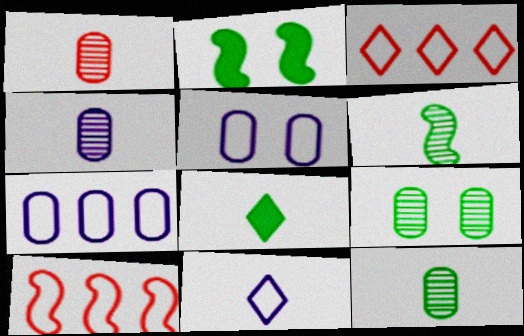[[1, 4, 12], 
[2, 3, 4]]